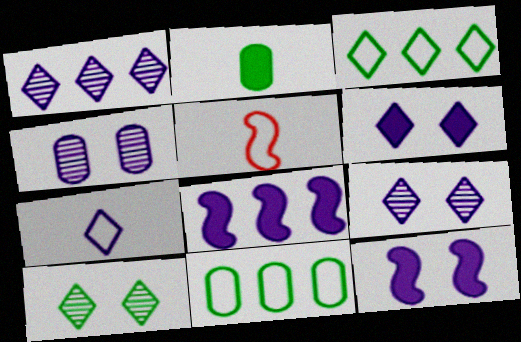[[1, 6, 7], 
[4, 7, 8]]